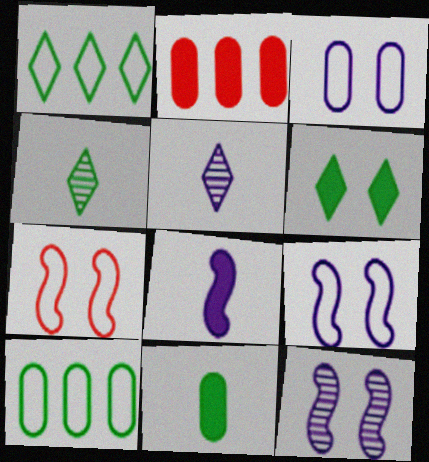[[1, 4, 6], 
[2, 4, 9], 
[2, 6, 8]]